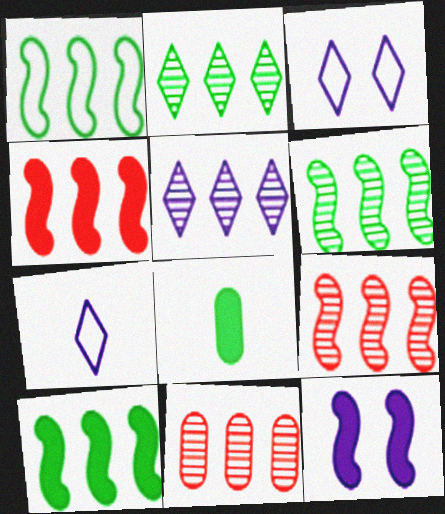[[1, 6, 10], 
[3, 8, 9], 
[5, 6, 11]]